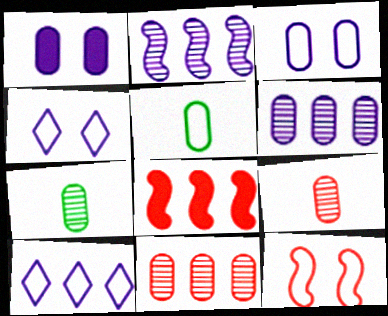[[1, 5, 11], 
[4, 7, 8], 
[5, 10, 12]]